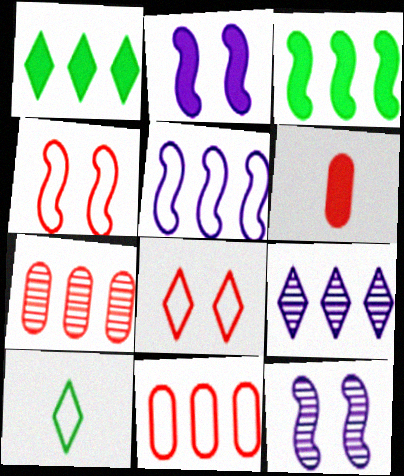[[1, 2, 6], 
[1, 5, 7], 
[2, 7, 10], 
[3, 9, 11]]